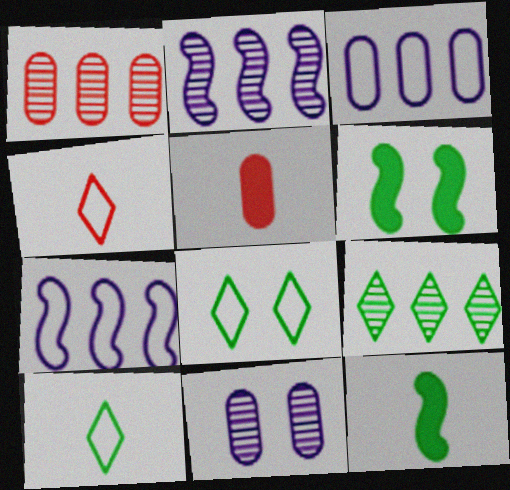[[1, 2, 9], 
[2, 5, 8]]